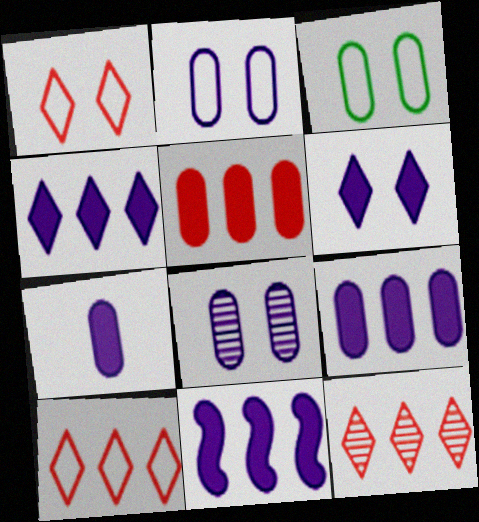[[4, 9, 11], 
[6, 7, 11]]